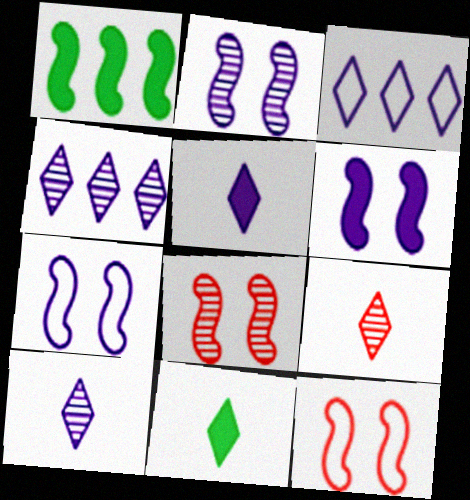[[2, 6, 7]]